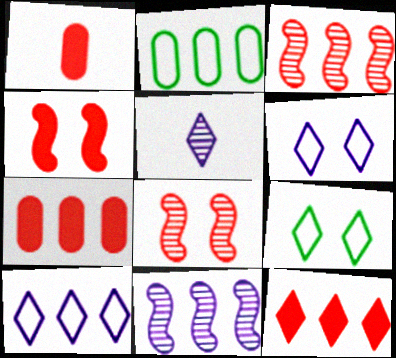[[1, 4, 12], 
[1, 9, 11], 
[2, 4, 5], 
[2, 11, 12], 
[5, 9, 12]]